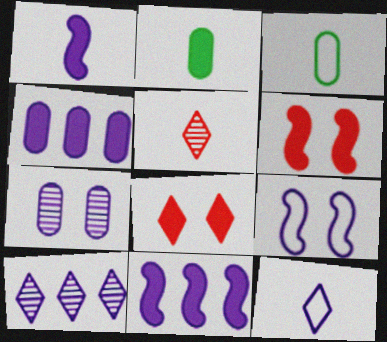[[1, 3, 5], 
[2, 8, 11], 
[3, 6, 10], 
[7, 11, 12]]